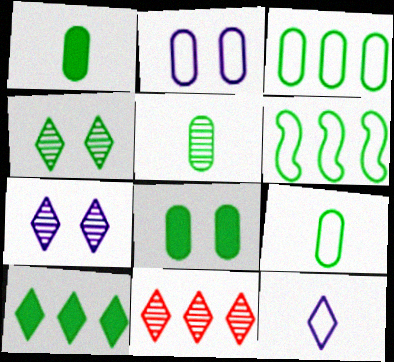[[1, 4, 6], 
[1, 5, 9], 
[3, 5, 8]]